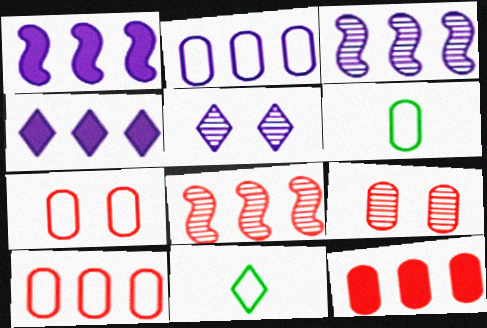[[1, 9, 11], 
[2, 3, 4], 
[2, 6, 7]]